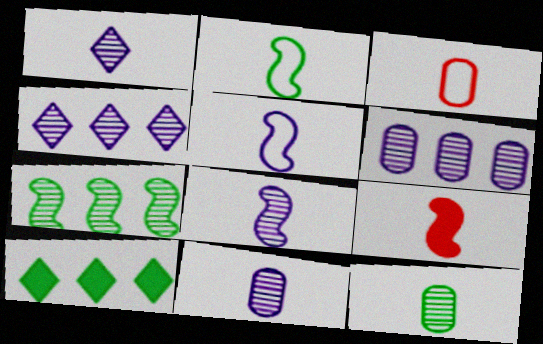[[1, 8, 11], 
[2, 8, 9]]